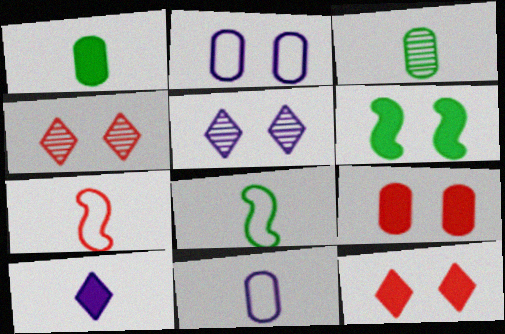[[2, 4, 6], 
[3, 7, 10]]